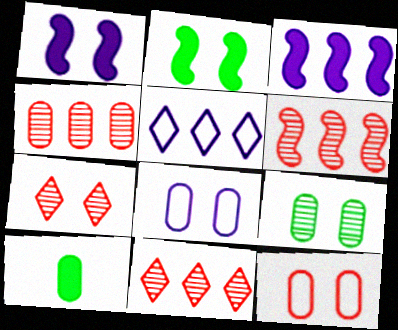[[2, 7, 8], 
[4, 6, 11], 
[4, 8, 10]]